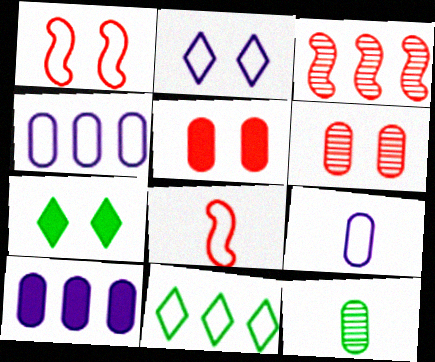[[1, 9, 11], 
[3, 7, 9], 
[3, 10, 11], 
[4, 5, 12]]